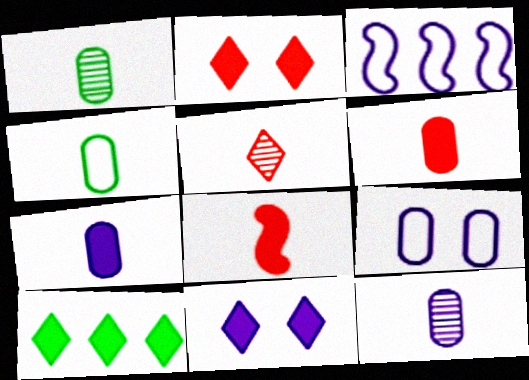[[1, 2, 3], 
[3, 11, 12], 
[4, 6, 12]]